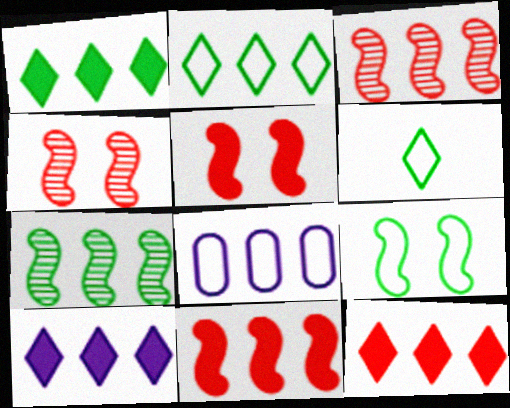[[1, 3, 8], 
[1, 10, 12], 
[7, 8, 12]]